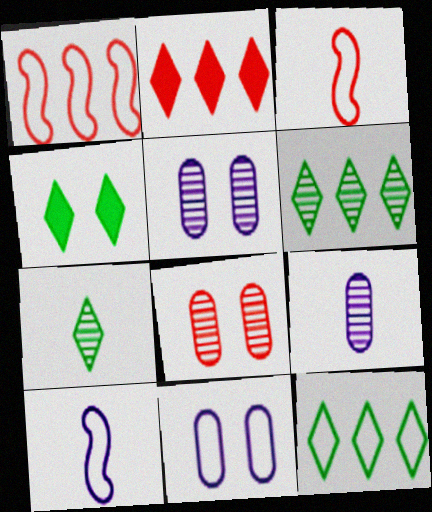[[1, 4, 9], 
[2, 3, 8], 
[3, 11, 12], 
[4, 7, 12]]